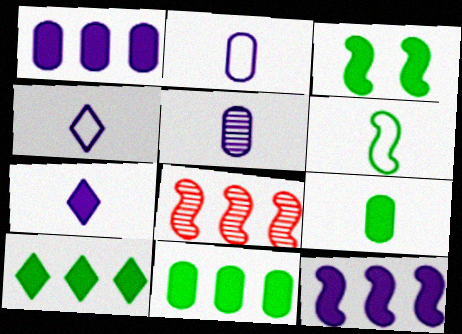[[3, 9, 10]]